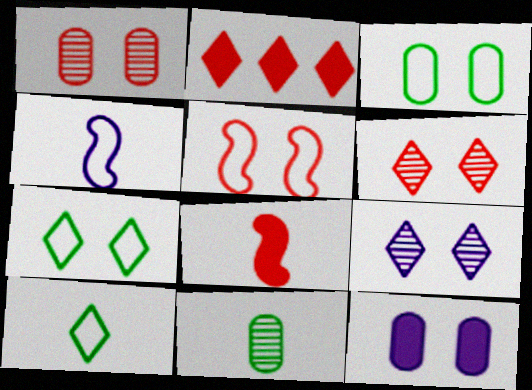[[1, 3, 12], 
[2, 9, 10]]